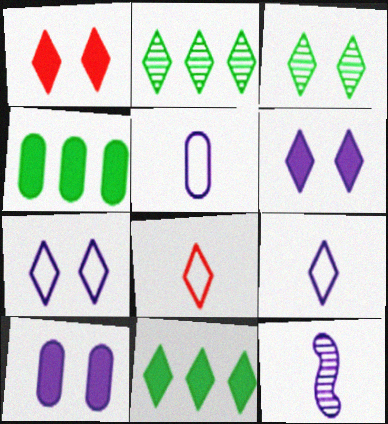[[1, 2, 9], 
[1, 3, 7], 
[2, 6, 8]]